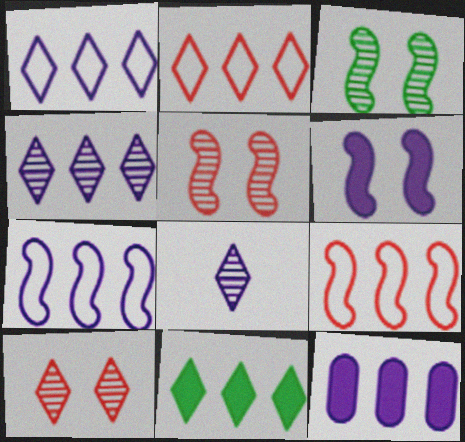[[2, 4, 11], 
[4, 7, 12]]